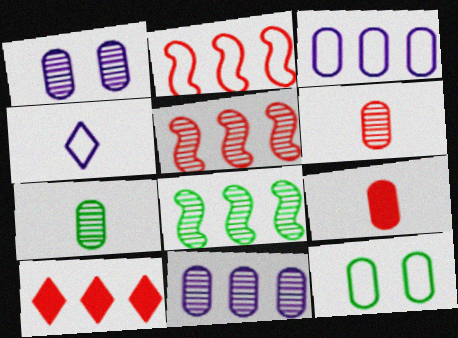[[2, 4, 12], 
[3, 8, 10], 
[9, 11, 12]]